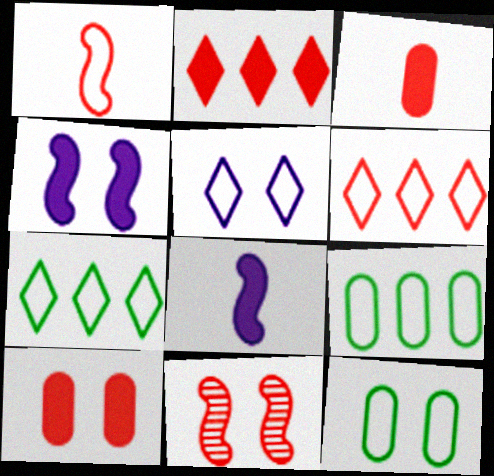[[1, 5, 9], 
[3, 6, 11]]